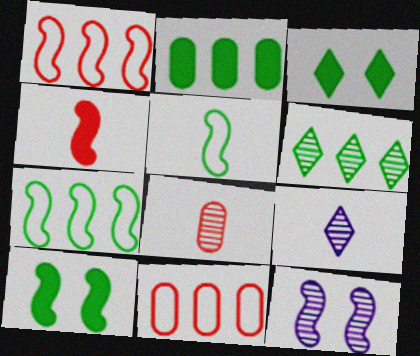[[2, 6, 7], 
[4, 7, 12], 
[6, 8, 12], 
[9, 10, 11]]